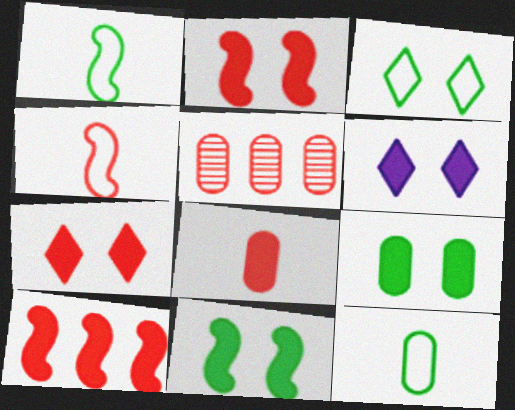[[1, 5, 6], 
[2, 6, 9], 
[4, 5, 7], 
[7, 8, 10]]